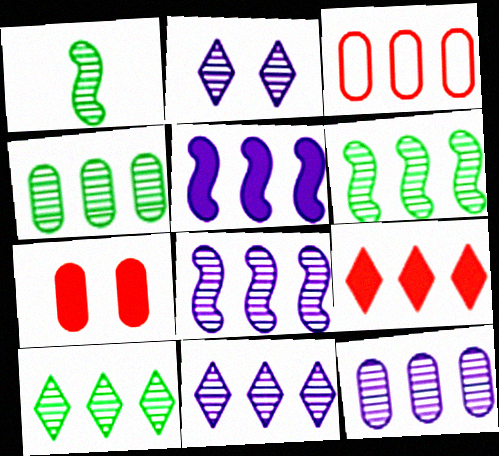[[3, 5, 10], 
[4, 6, 10], 
[8, 11, 12]]